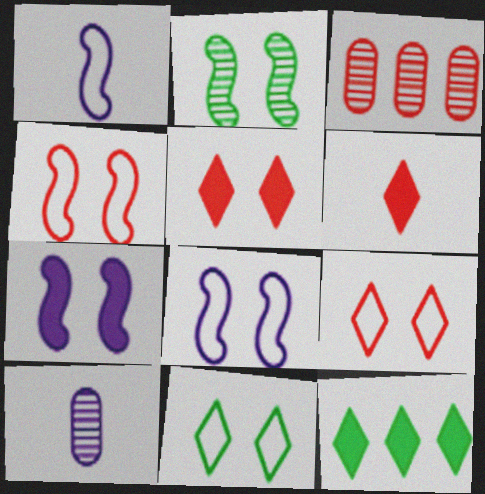[[2, 4, 7], 
[3, 4, 6], 
[4, 10, 12]]